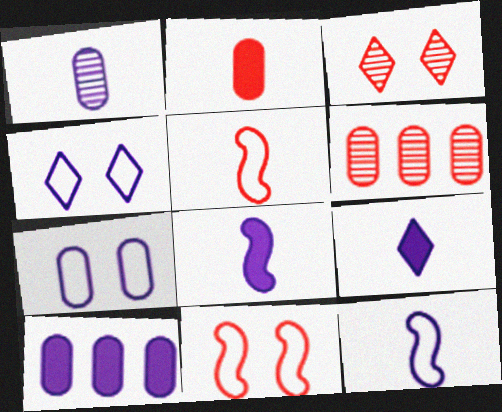[[1, 7, 10], 
[1, 9, 12]]